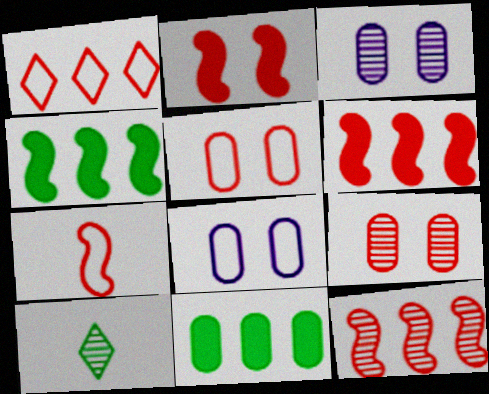[[1, 5, 7], 
[2, 7, 12], 
[3, 10, 12], 
[6, 8, 10]]